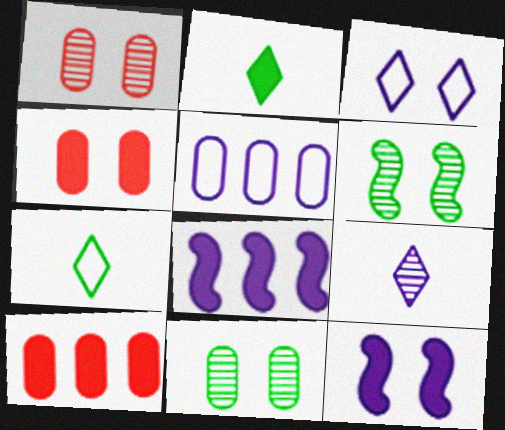[[1, 7, 8], 
[2, 4, 8], 
[2, 10, 12], 
[3, 4, 6], 
[5, 9, 12]]